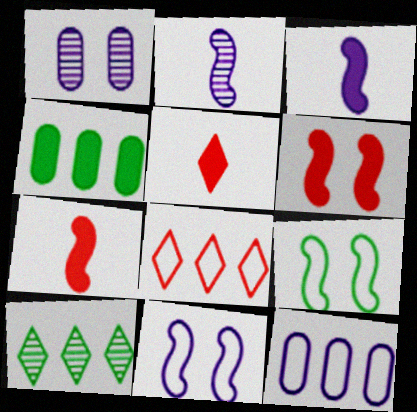[]